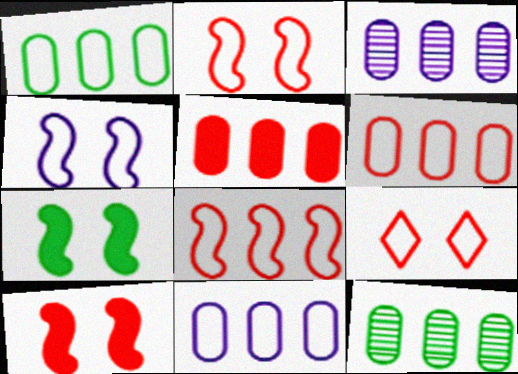[[1, 3, 5], 
[1, 6, 11], 
[5, 11, 12]]